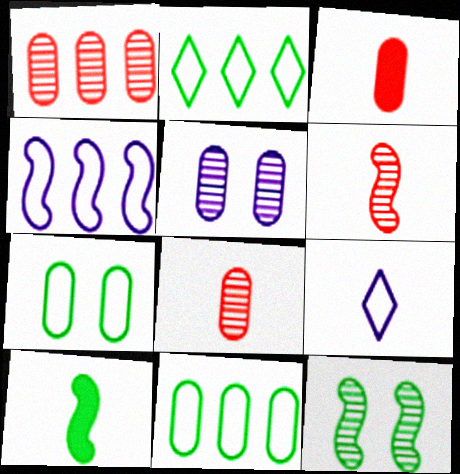[[3, 5, 11], 
[8, 9, 10]]